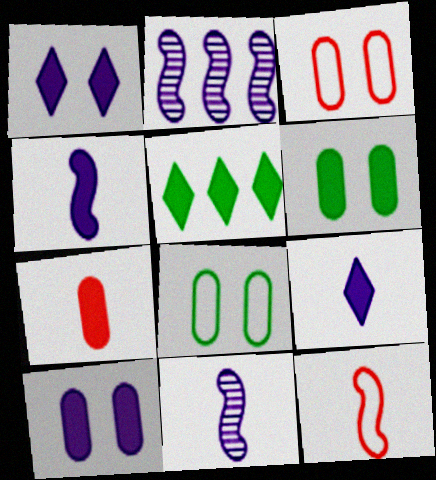[[3, 5, 11]]